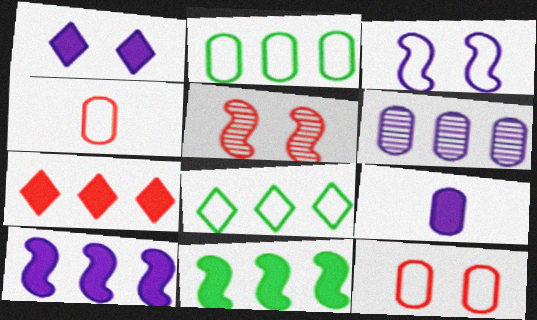[[1, 9, 10], 
[3, 4, 8], 
[4, 5, 7], 
[5, 8, 9]]